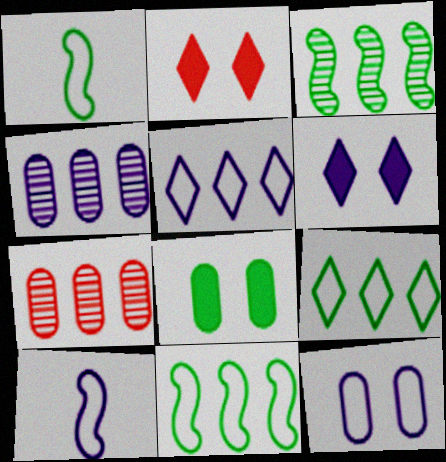[[1, 2, 4], 
[1, 6, 7], 
[4, 6, 10], 
[5, 10, 12]]